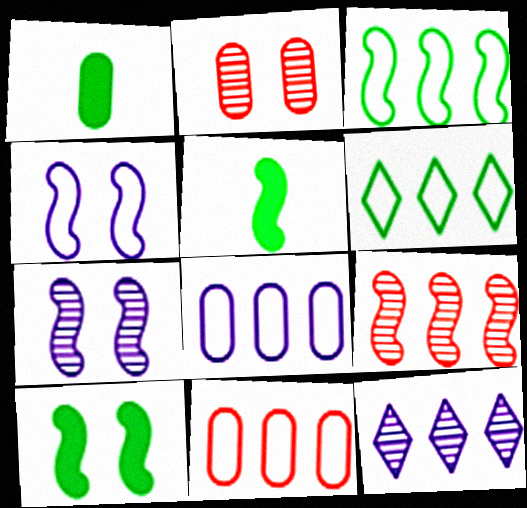[[1, 2, 8], 
[4, 5, 9]]